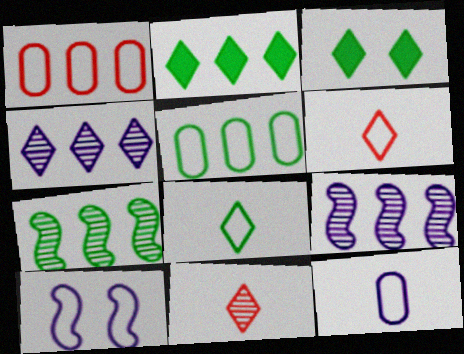[[1, 2, 9], 
[1, 8, 10], 
[2, 5, 7], 
[3, 4, 6], 
[5, 6, 10]]